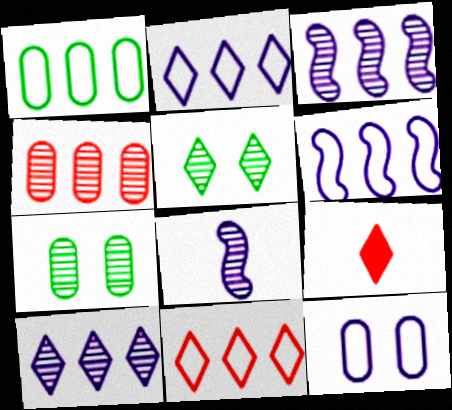[[1, 6, 11], 
[2, 5, 9], 
[4, 5, 8], 
[6, 7, 9]]